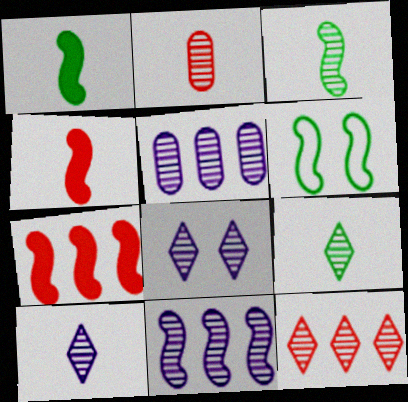[[2, 3, 10], 
[4, 6, 11], 
[8, 9, 12]]